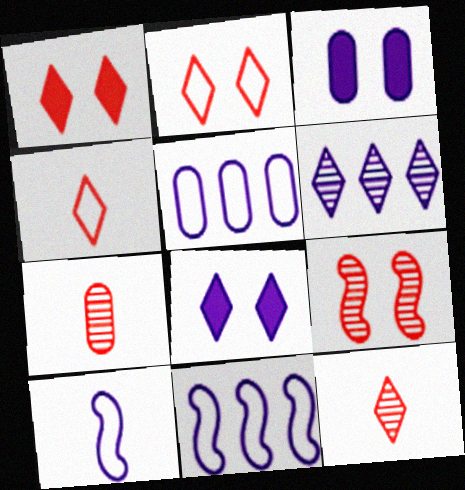[[3, 6, 10]]